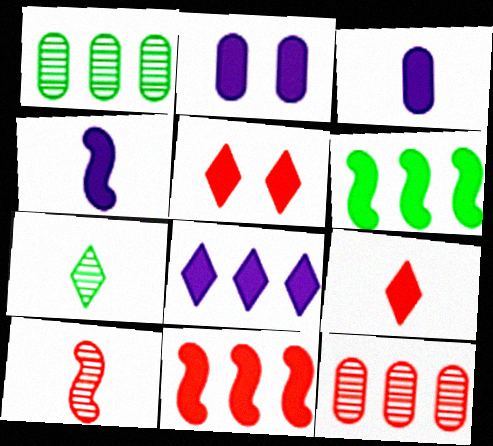[[2, 4, 8], 
[2, 6, 9], 
[3, 5, 6]]